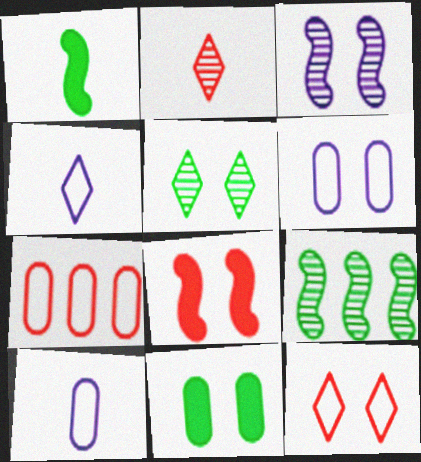[[1, 2, 10], 
[2, 7, 8], 
[3, 11, 12], 
[5, 6, 8]]